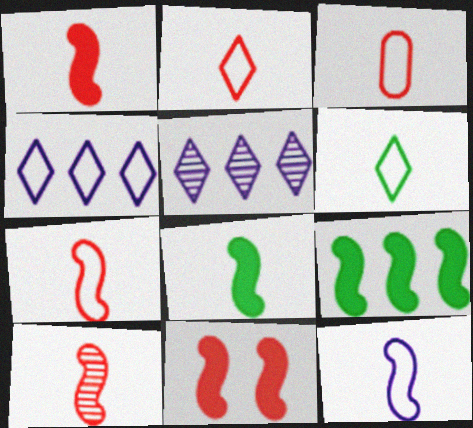[[1, 7, 10], 
[2, 3, 7], 
[3, 6, 12], 
[8, 10, 12]]